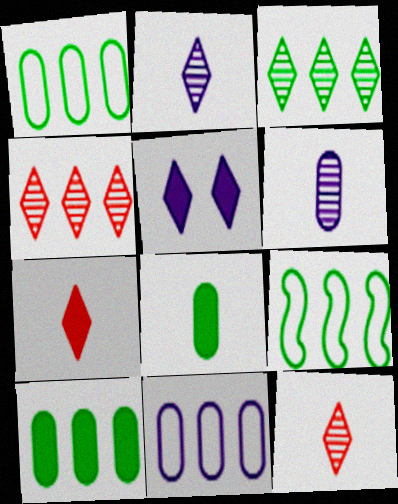[[3, 9, 10]]